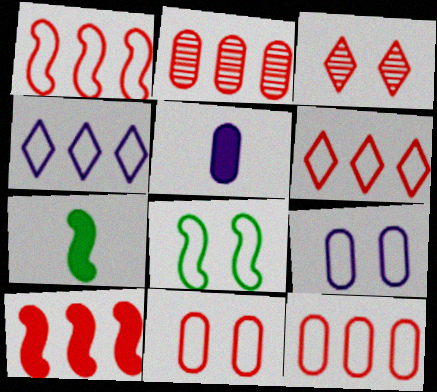[[1, 6, 12], 
[2, 6, 10]]